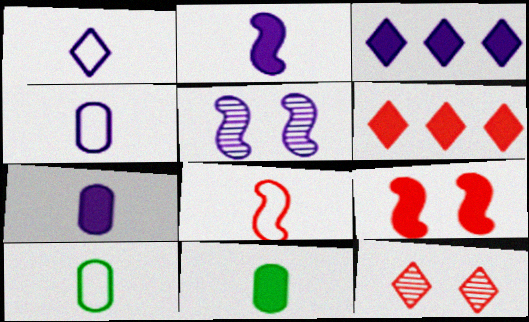[[1, 8, 10], 
[3, 4, 5], 
[3, 9, 11], 
[5, 6, 10]]